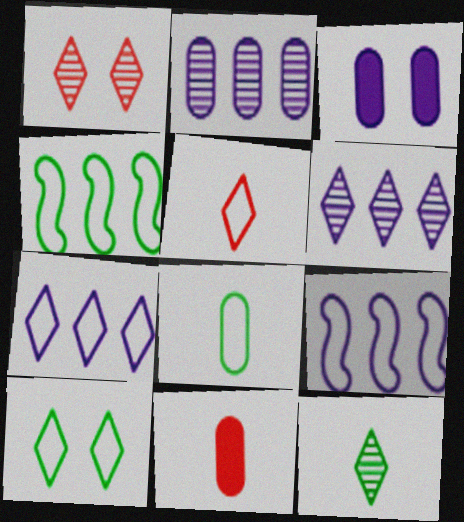[[1, 6, 12], 
[4, 8, 10], 
[5, 7, 10]]